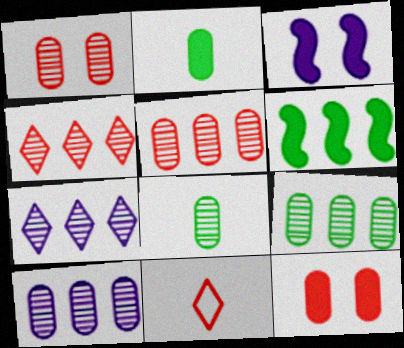[[1, 8, 10], 
[3, 9, 11], 
[5, 9, 10]]